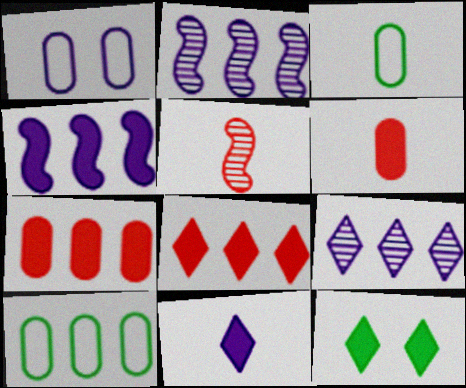[[1, 2, 11], 
[2, 8, 10], 
[3, 5, 11], 
[4, 6, 12], 
[8, 11, 12]]